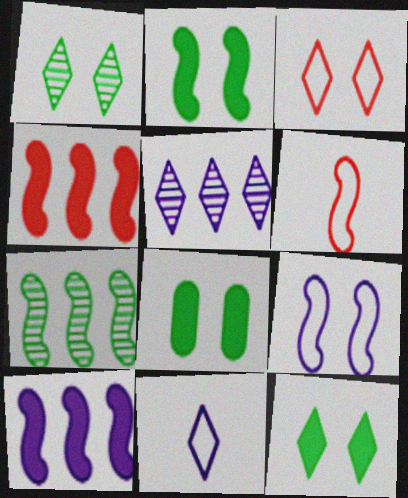[[2, 8, 12], 
[5, 6, 8]]